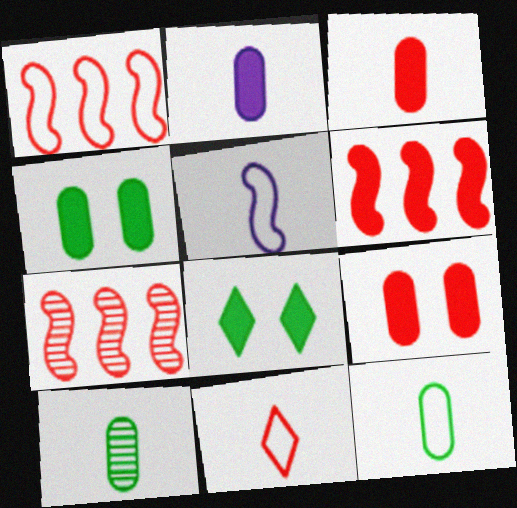[[1, 6, 7], 
[2, 6, 8], 
[5, 11, 12], 
[7, 9, 11]]